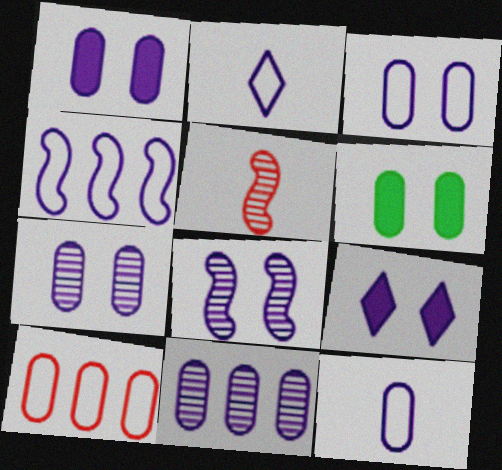[[1, 3, 7], 
[1, 11, 12], 
[2, 3, 4], 
[3, 8, 9]]